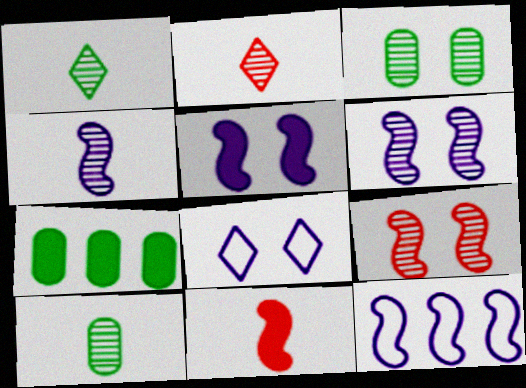[[2, 4, 10], 
[4, 5, 12]]